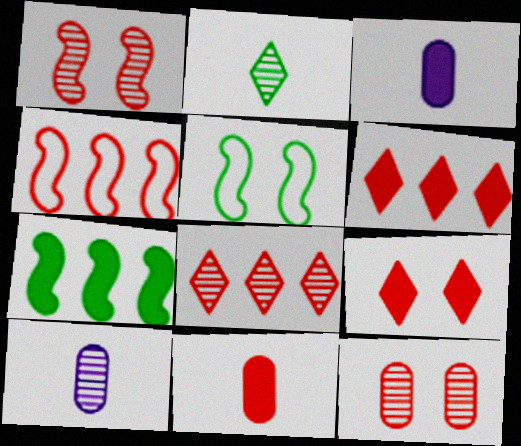[[3, 5, 8], 
[3, 7, 9], 
[5, 6, 10]]